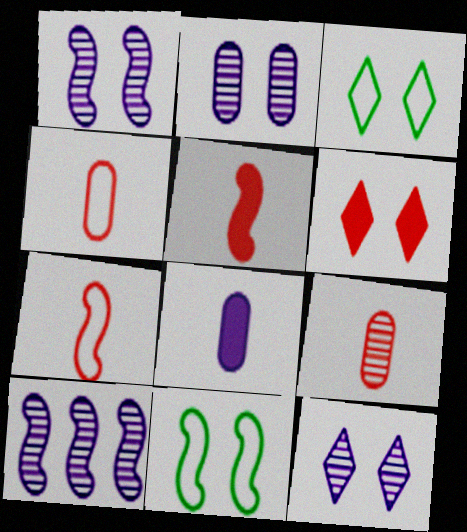[[1, 2, 12], 
[2, 6, 11], 
[3, 6, 12], 
[5, 10, 11]]